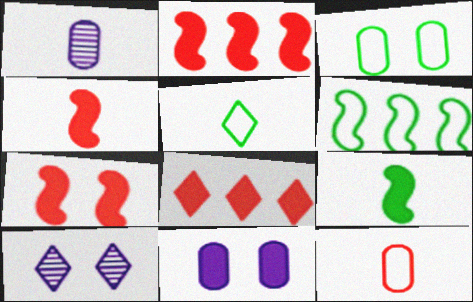[[1, 4, 5], 
[2, 4, 7], 
[3, 5, 6], 
[3, 7, 10], 
[5, 8, 10], 
[8, 9, 11]]